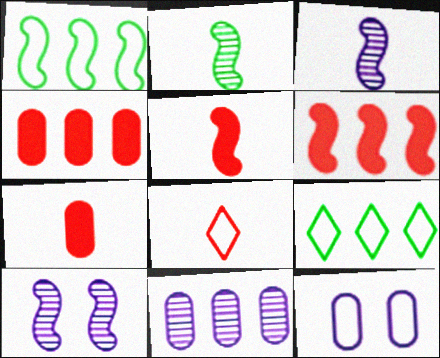[[1, 5, 10], 
[1, 8, 12], 
[6, 9, 11], 
[7, 9, 10]]